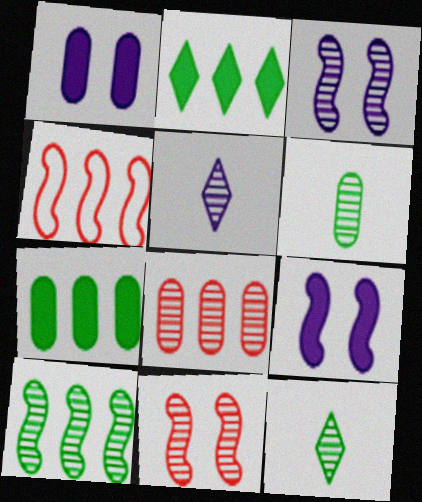[[1, 4, 12], 
[3, 8, 12]]